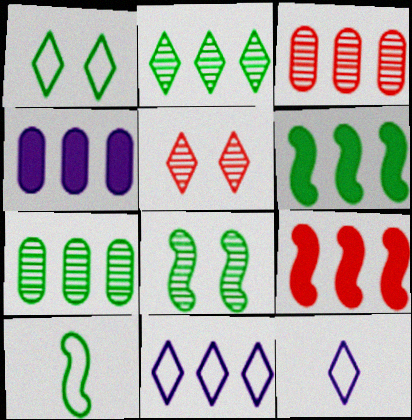[[3, 6, 11], 
[4, 5, 10], 
[6, 8, 10], 
[7, 9, 11]]